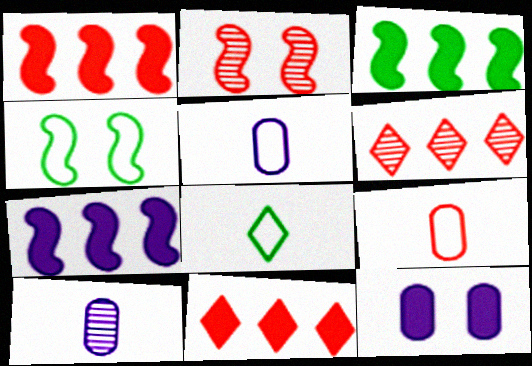[[1, 3, 7], 
[2, 9, 11], 
[4, 10, 11]]